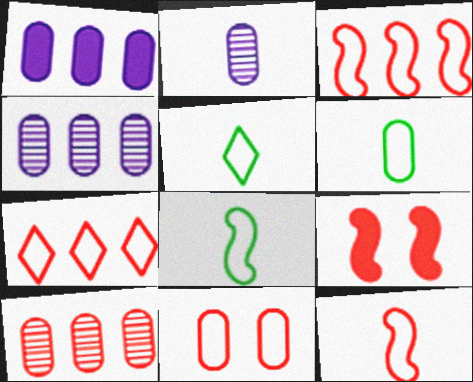[[4, 5, 9], 
[5, 6, 8], 
[7, 11, 12]]